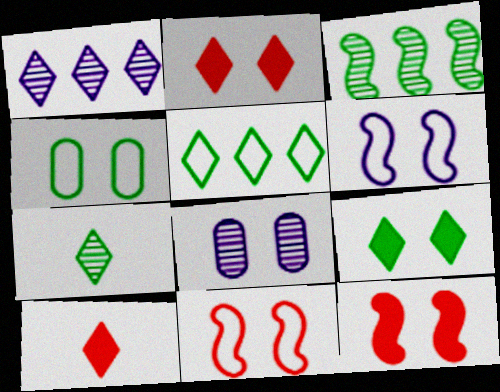[[5, 7, 9], 
[8, 9, 11]]